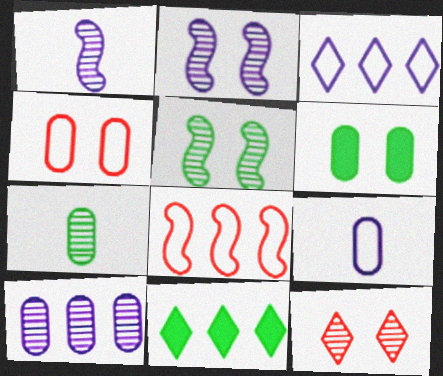[[1, 4, 11], 
[8, 10, 11]]